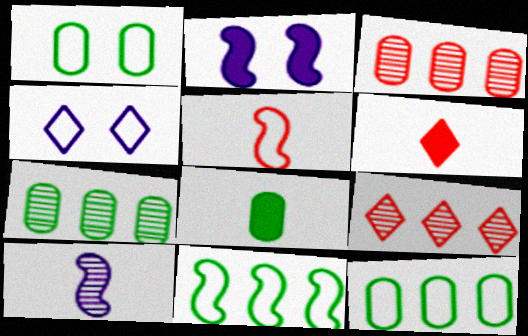[[1, 7, 8], 
[4, 5, 12]]